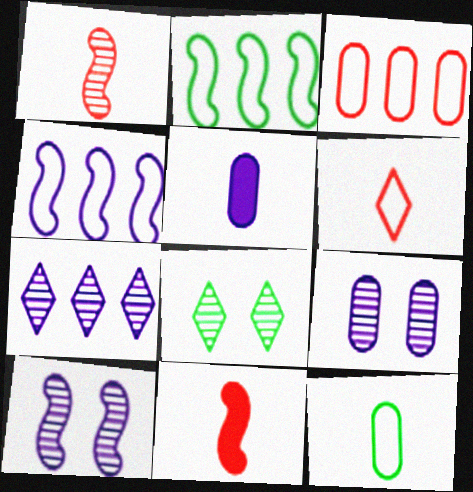[[2, 10, 11]]